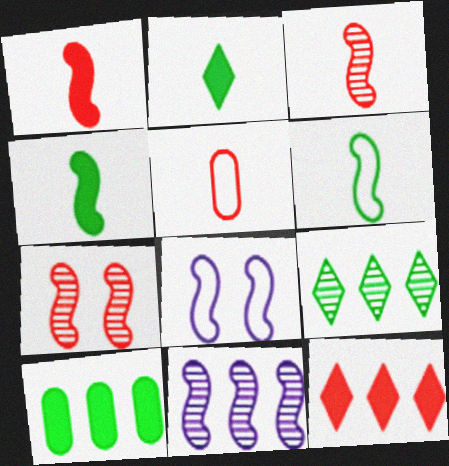[[5, 7, 12]]